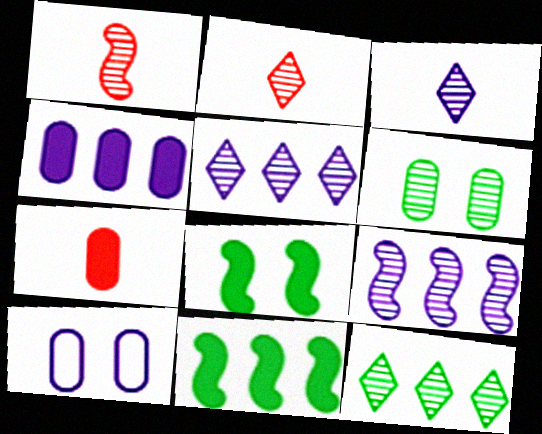[[1, 5, 6], 
[2, 6, 9], 
[2, 10, 11]]